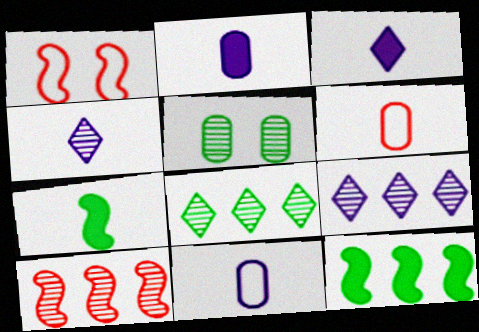[[1, 2, 8], 
[4, 5, 10], 
[4, 6, 7]]